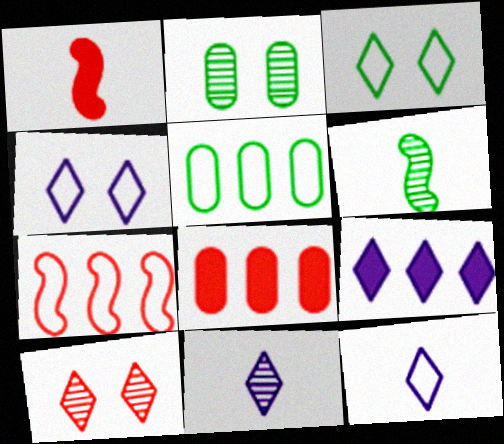[[4, 6, 8], 
[4, 9, 11]]